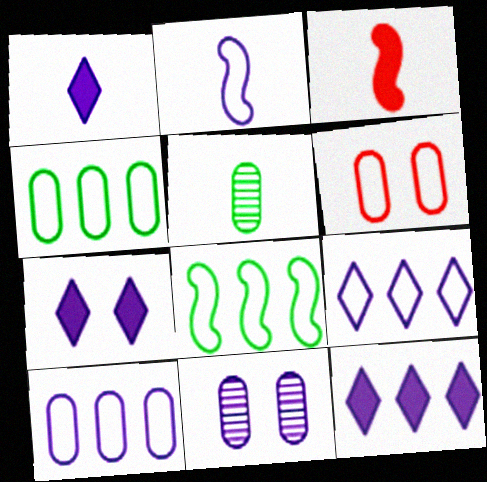[[1, 7, 12], 
[2, 11, 12]]